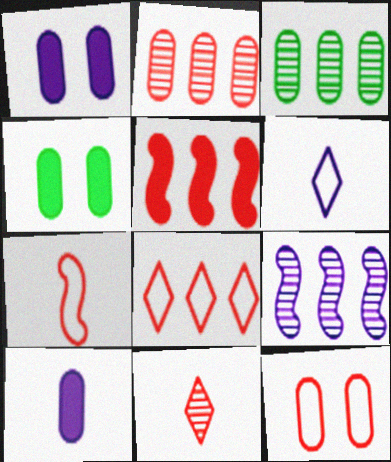[[1, 6, 9], 
[2, 5, 8], 
[3, 10, 12], 
[5, 11, 12], 
[7, 8, 12]]